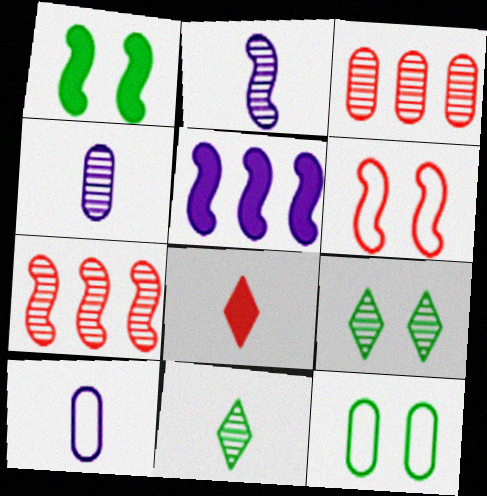[[1, 9, 12], 
[2, 3, 9], 
[3, 6, 8], 
[4, 7, 9]]